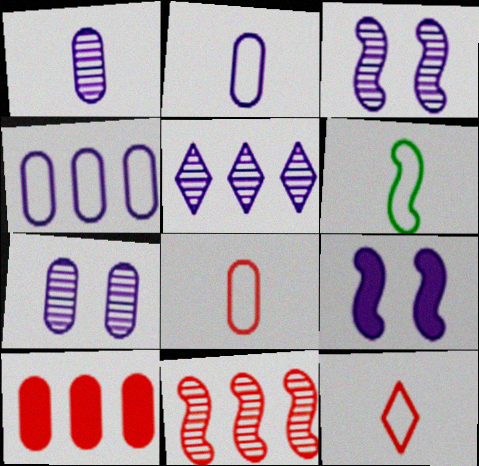[[1, 3, 5], 
[2, 5, 9], 
[2, 6, 12], 
[6, 9, 11]]